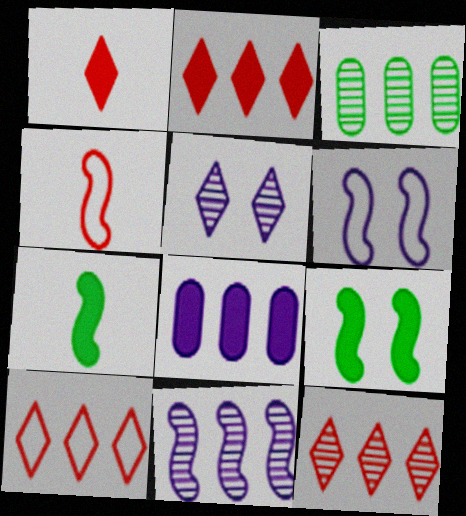[[1, 3, 6], 
[1, 8, 9], 
[2, 10, 12], 
[3, 11, 12], 
[4, 9, 11]]